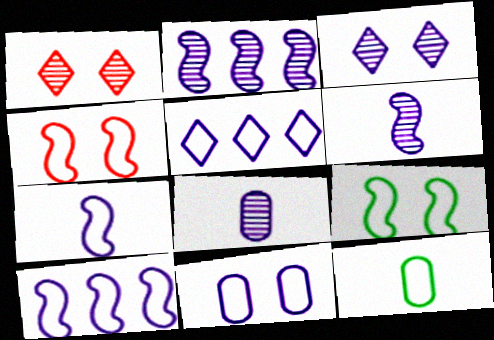[[2, 3, 8], 
[4, 5, 12], 
[5, 7, 11]]